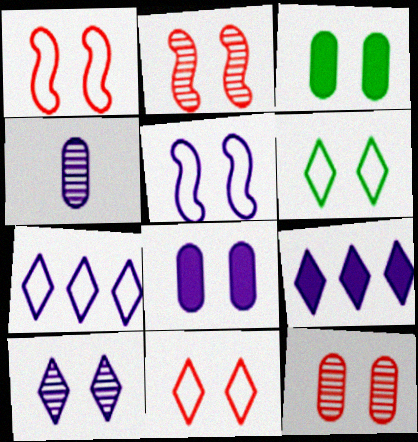[[1, 3, 10], 
[2, 6, 8], 
[4, 5, 9], 
[5, 8, 10]]